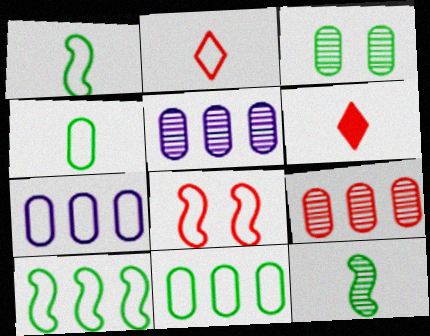[[6, 8, 9]]